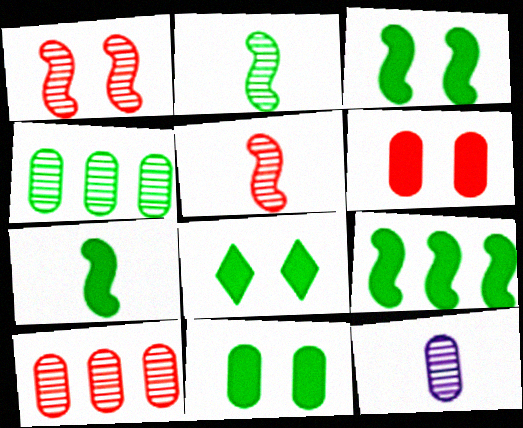[[3, 7, 9], 
[3, 8, 11]]